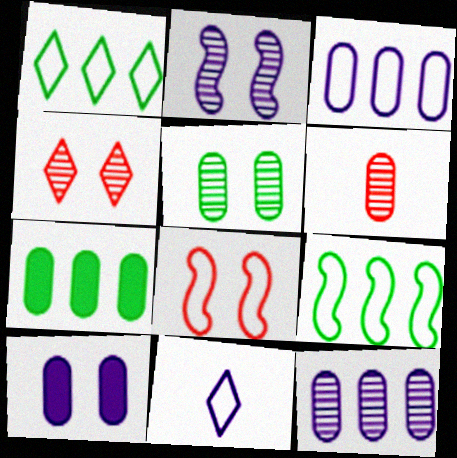[[2, 4, 5], 
[5, 6, 12]]